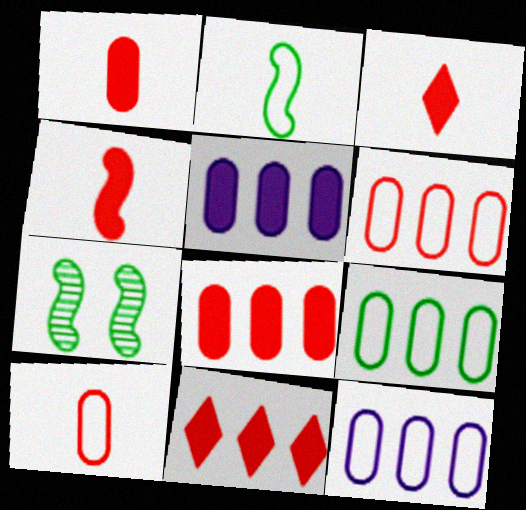[[1, 3, 4], 
[3, 7, 12], 
[6, 9, 12]]